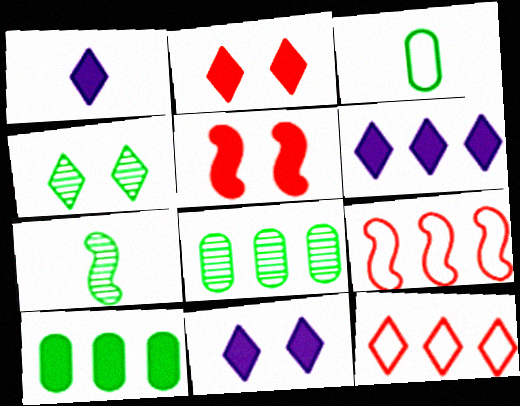[[1, 4, 12], 
[1, 5, 10], 
[1, 6, 11], 
[4, 7, 8], 
[6, 8, 9]]